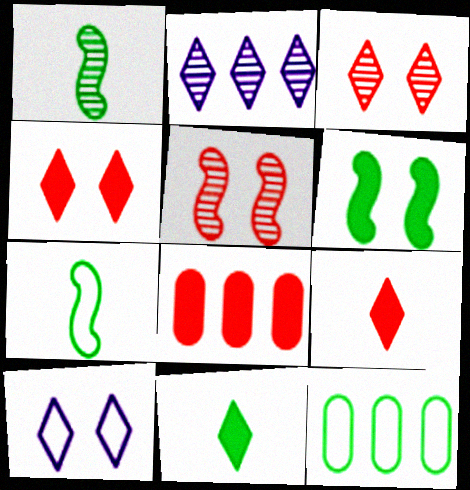[[1, 8, 10]]